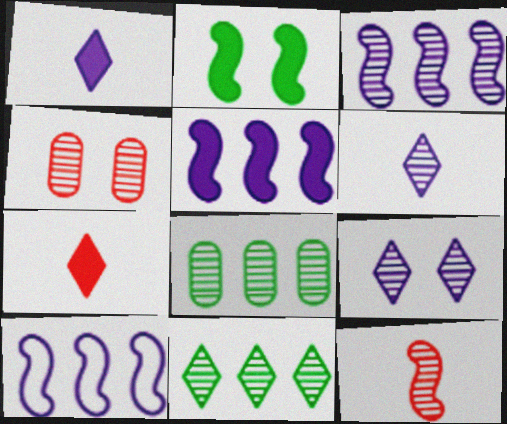[[2, 10, 12], 
[3, 5, 10], 
[8, 9, 12]]